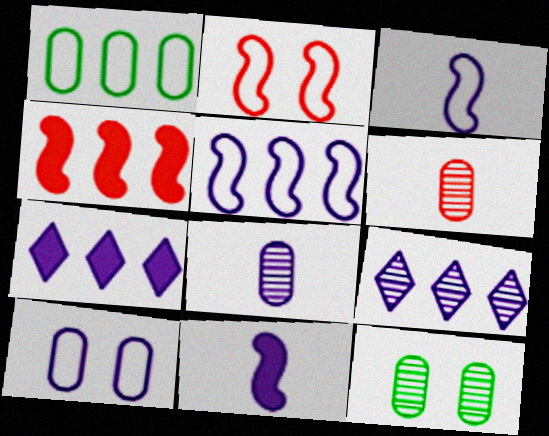[[1, 4, 9], 
[9, 10, 11]]